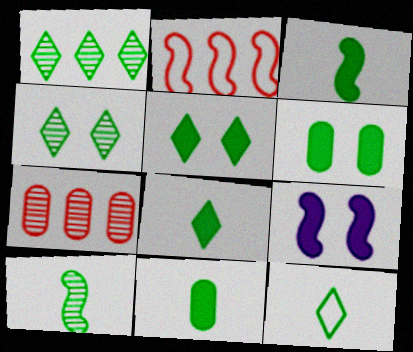[[1, 5, 12], 
[2, 9, 10], 
[3, 8, 11], 
[7, 9, 12], 
[10, 11, 12]]